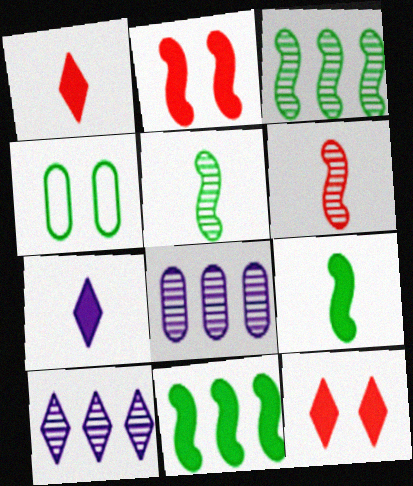[]